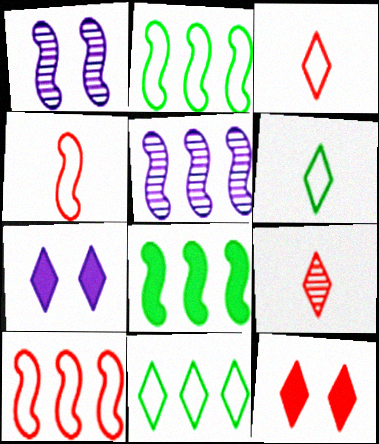[[1, 4, 8], 
[5, 8, 10], 
[7, 9, 11]]